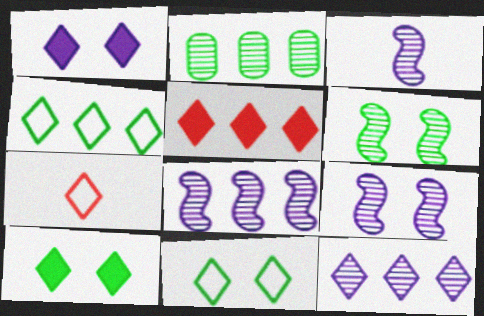[[3, 8, 9], 
[4, 5, 12], 
[7, 10, 12]]